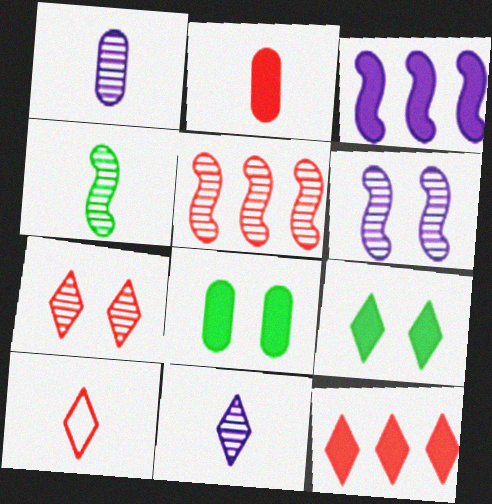[[2, 3, 9], 
[4, 5, 6], 
[7, 10, 12]]